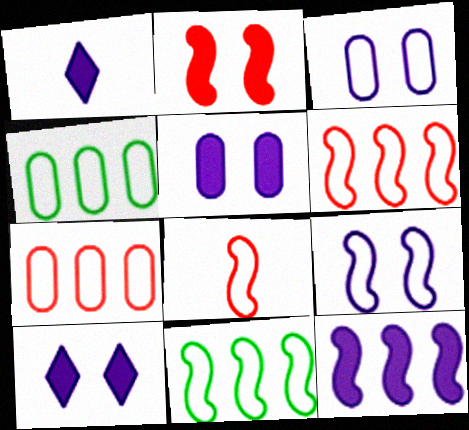[[1, 5, 12], 
[8, 9, 11]]